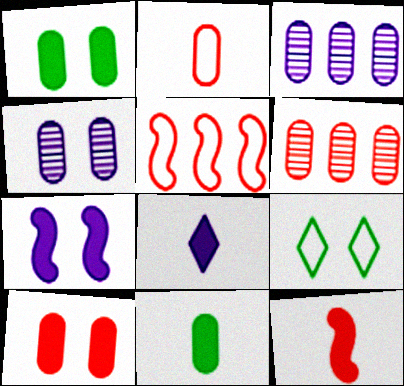[[1, 2, 3], 
[2, 6, 10], 
[3, 9, 12], 
[8, 11, 12]]